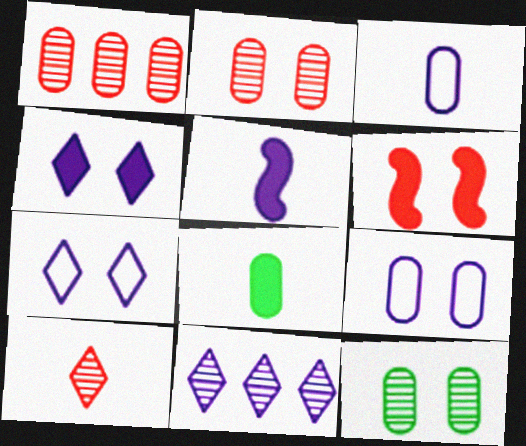[[1, 8, 9], 
[5, 9, 11], 
[6, 7, 12]]